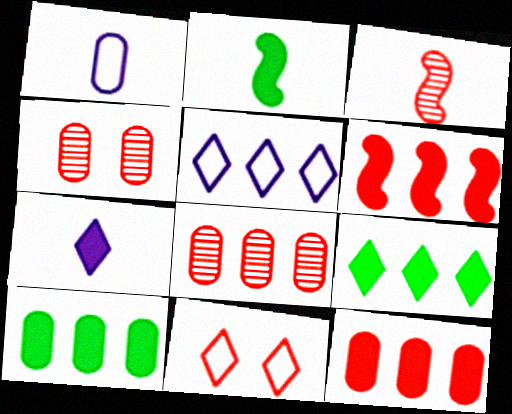[[1, 4, 10], 
[2, 4, 5], 
[3, 11, 12]]